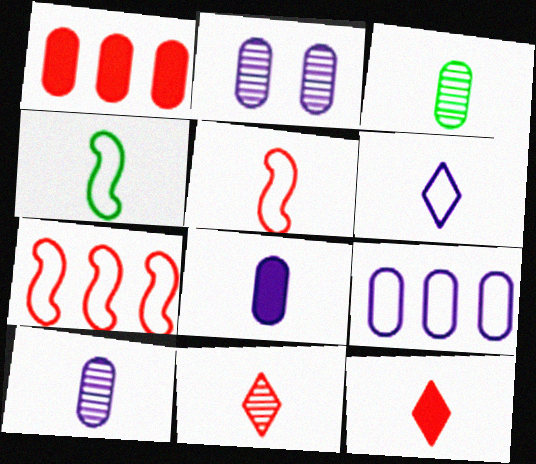[[2, 8, 9], 
[4, 8, 11], 
[4, 10, 12]]